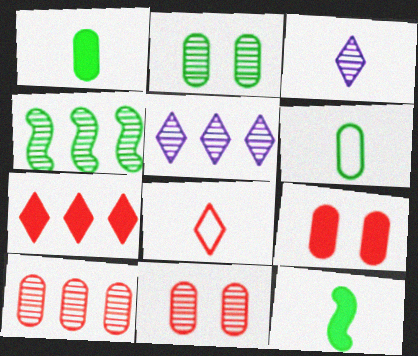[[3, 4, 11], 
[4, 5, 10]]